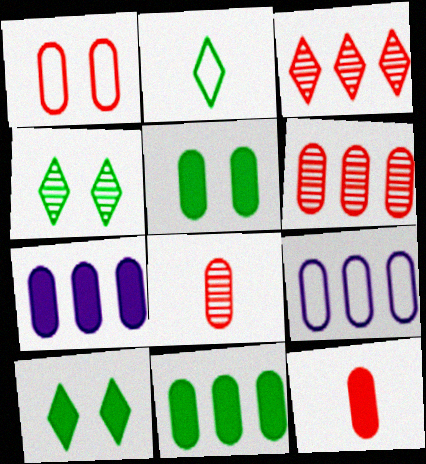[[1, 6, 12], 
[5, 7, 12], 
[5, 8, 9], 
[6, 9, 11]]